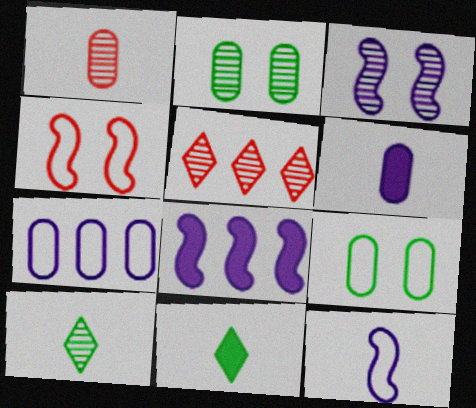[[1, 11, 12], 
[3, 8, 12]]